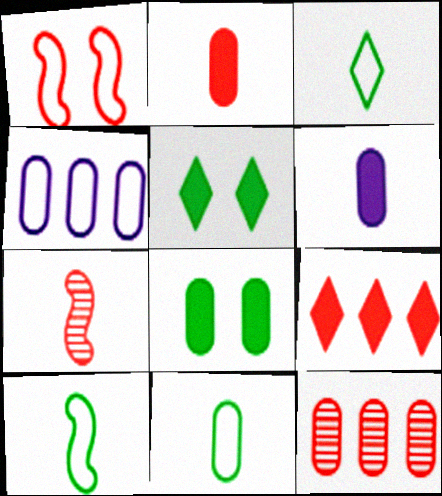[[1, 3, 4], 
[3, 6, 7], 
[3, 10, 11], 
[4, 5, 7]]